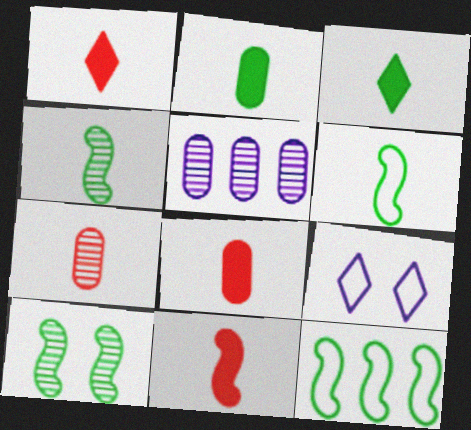[[1, 8, 11]]